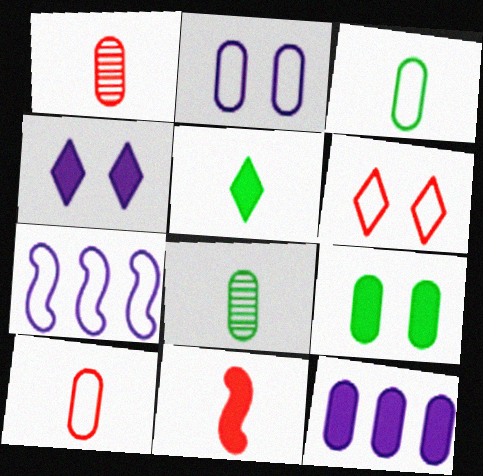[[3, 6, 7]]